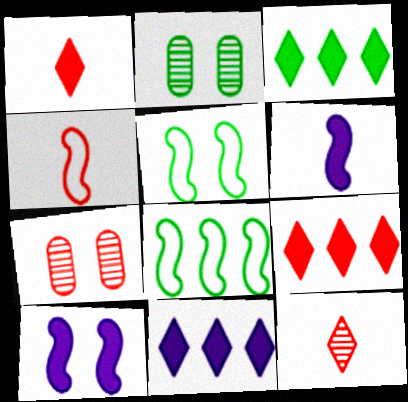[[2, 4, 11], 
[3, 9, 11], 
[4, 7, 9]]